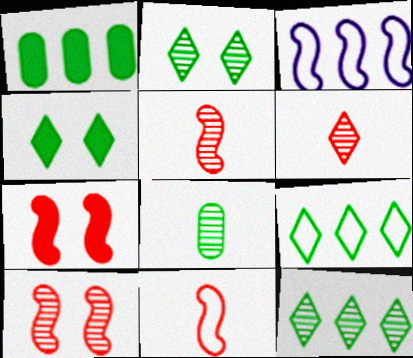[]